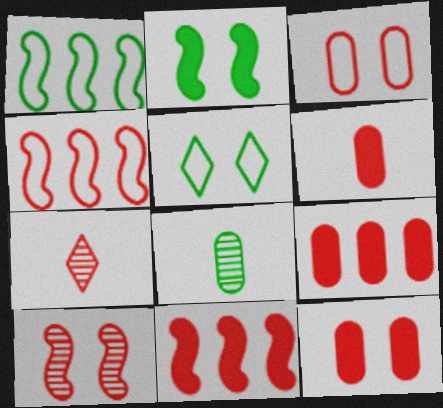[[3, 7, 11], 
[4, 7, 12], 
[6, 9, 12]]